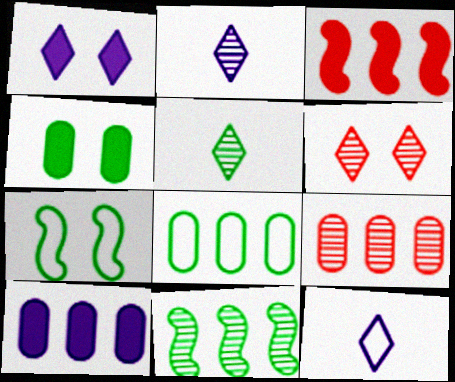[[8, 9, 10]]